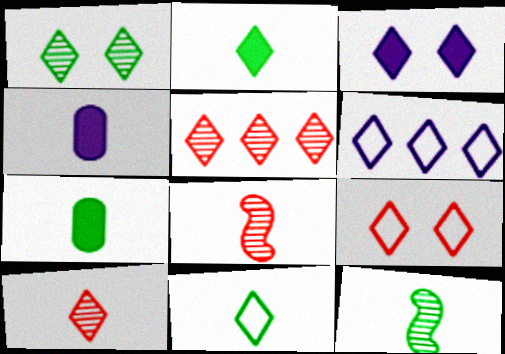[[1, 3, 9], 
[3, 5, 11], 
[4, 8, 11], 
[6, 9, 11], 
[7, 11, 12]]